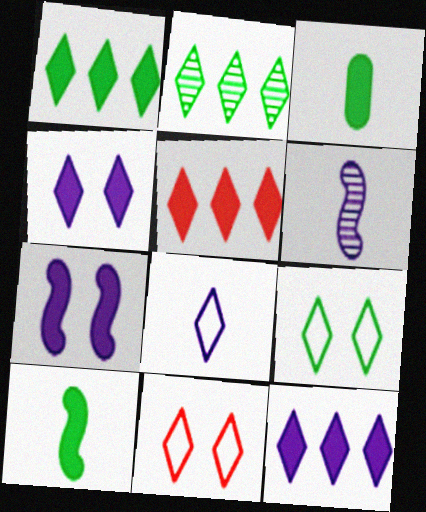[[1, 5, 12], 
[3, 5, 7]]